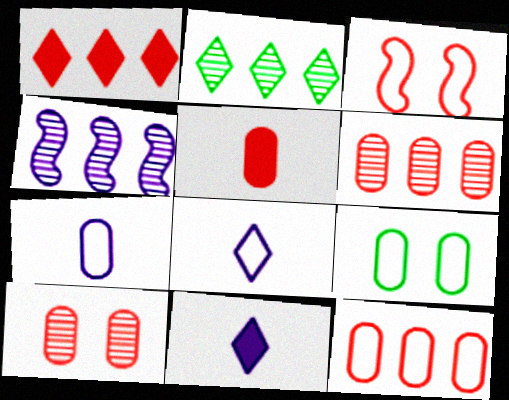[[2, 4, 6], 
[5, 10, 12], 
[7, 9, 12]]